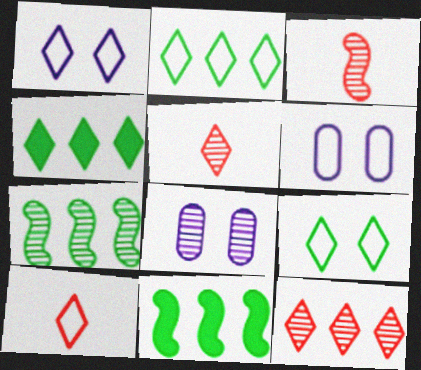[[1, 2, 10], 
[1, 4, 5], 
[3, 4, 6], 
[5, 6, 11], 
[5, 7, 8], 
[8, 10, 11]]